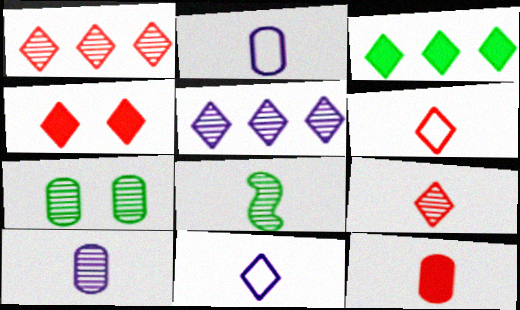[[1, 4, 6], 
[8, 9, 10], 
[8, 11, 12]]